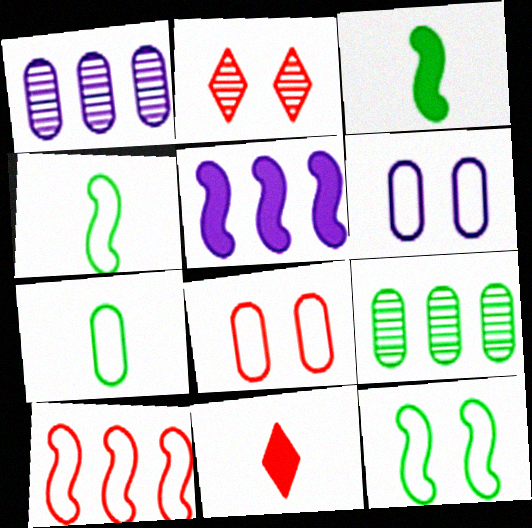[[1, 11, 12], 
[2, 5, 7]]